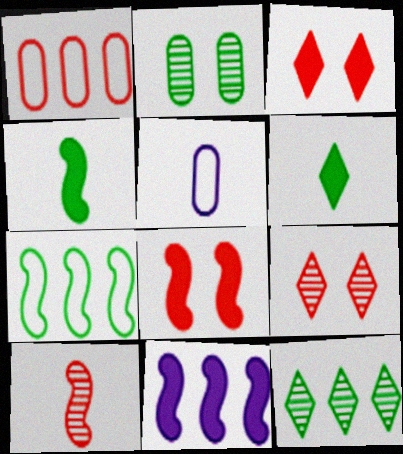[[1, 3, 10], 
[1, 11, 12], 
[2, 6, 7], 
[4, 8, 11], 
[5, 6, 10], 
[5, 8, 12]]